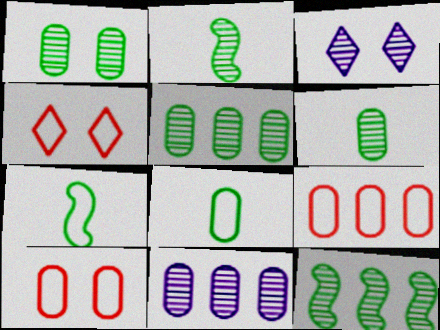[[1, 5, 6]]